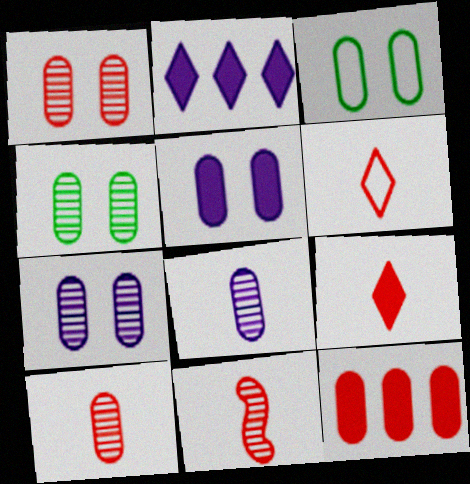[[1, 3, 5], 
[1, 4, 7], 
[2, 3, 11], 
[3, 8, 12]]